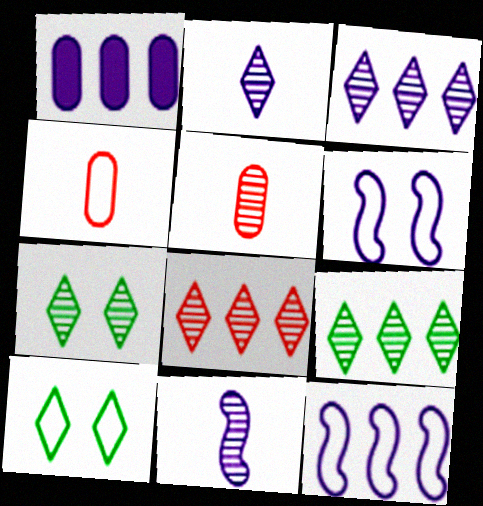[[1, 2, 6], 
[1, 3, 12], 
[2, 7, 8], 
[3, 8, 9], 
[4, 10, 12]]